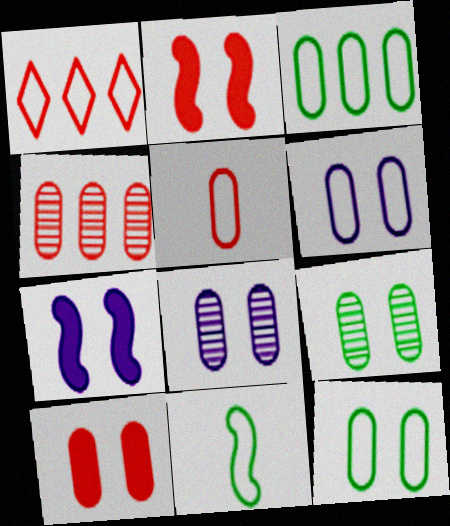[[1, 6, 11], 
[3, 5, 6], 
[4, 5, 10], 
[6, 9, 10], 
[8, 10, 12]]